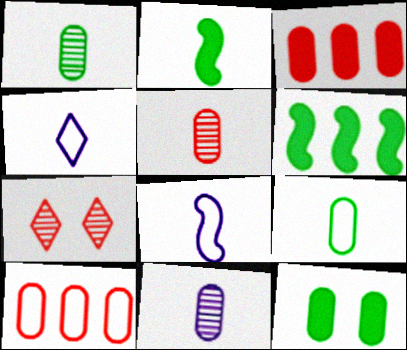[[1, 5, 11], 
[2, 4, 5], 
[10, 11, 12]]